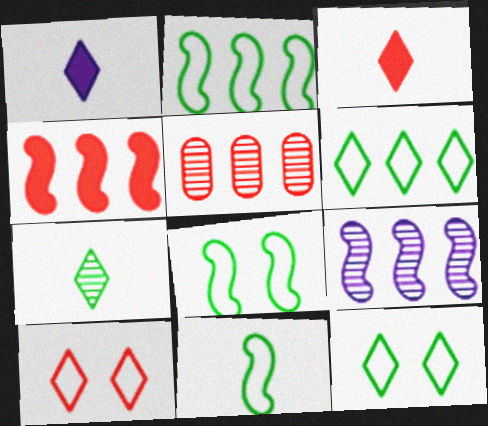[[1, 5, 8], 
[2, 4, 9], 
[2, 8, 11]]